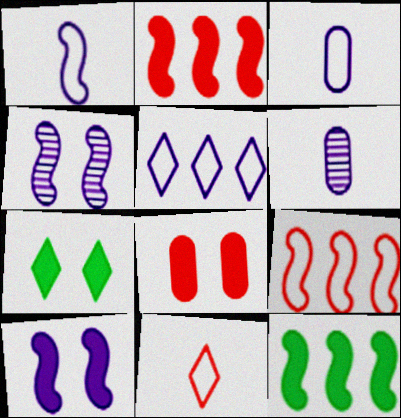[[5, 6, 10], 
[6, 7, 9], 
[7, 8, 10]]